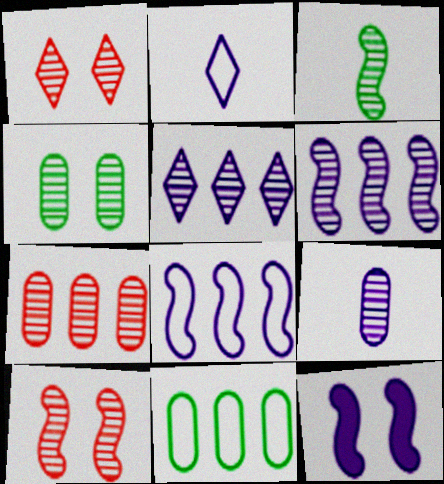[[3, 6, 10], 
[4, 7, 9]]